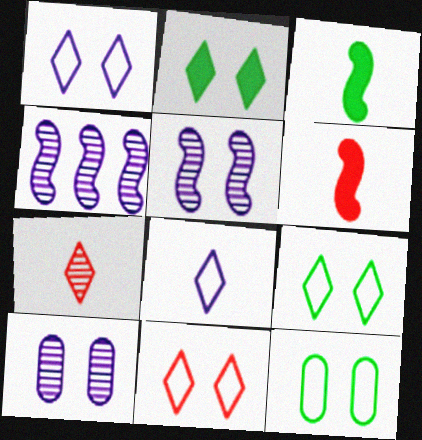[[1, 9, 11]]